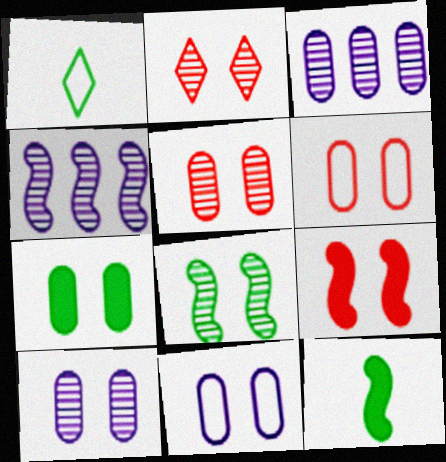[[1, 3, 9], 
[2, 6, 9], 
[2, 8, 10], 
[5, 7, 11], 
[6, 7, 10]]